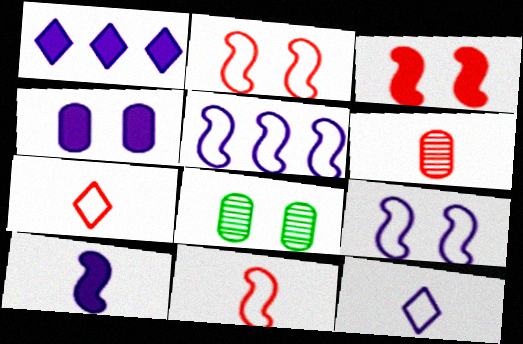[[1, 4, 10], 
[1, 8, 11]]